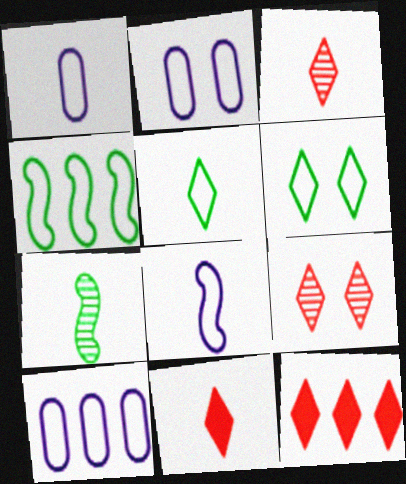[[1, 2, 10], 
[1, 7, 11], 
[2, 7, 12]]